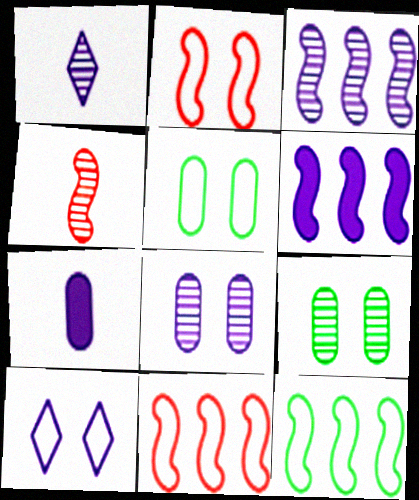[[1, 3, 8], 
[2, 5, 10], 
[3, 7, 10]]